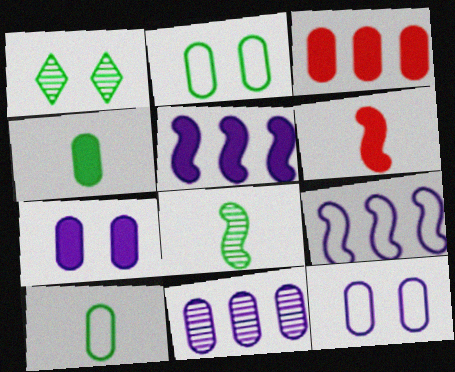[[3, 4, 7]]